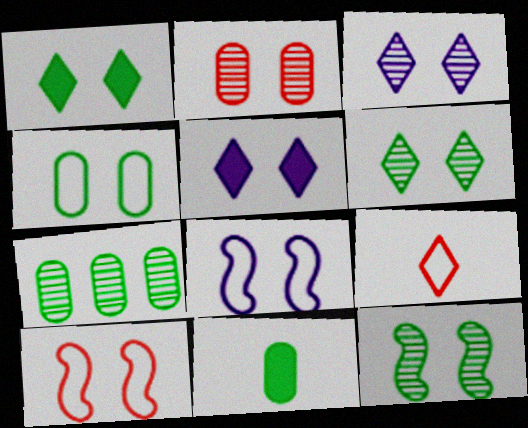[[1, 2, 8], 
[1, 4, 12], 
[2, 3, 12], 
[4, 7, 11]]